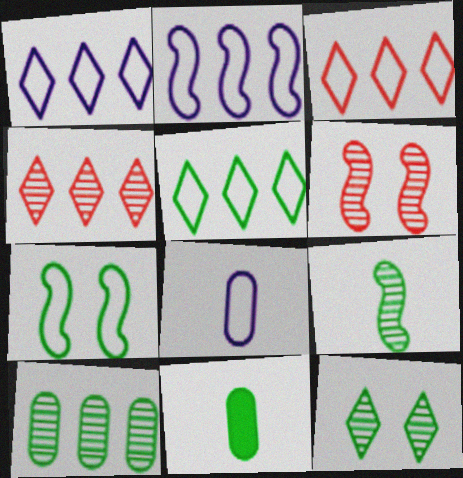[[1, 3, 5], 
[1, 6, 11], 
[3, 7, 8], 
[9, 10, 12]]